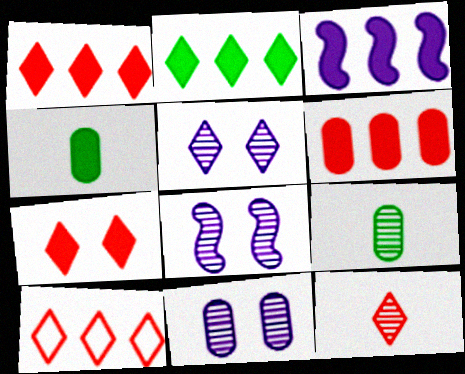[[2, 3, 6], 
[3, 4, 7], 
[4, 8, 10], 
[5, 8, 11], 
[7, 10, 12]]